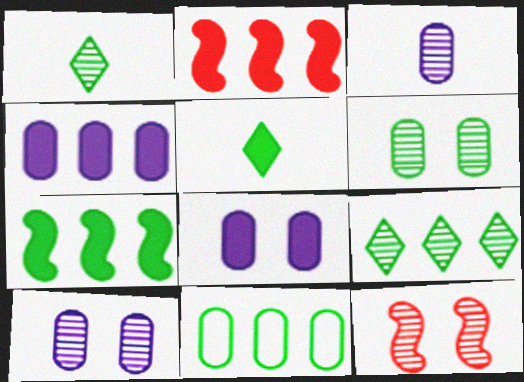[[2, 5, 8], 
[3, 9, 12], 
[7, 9, 11]]